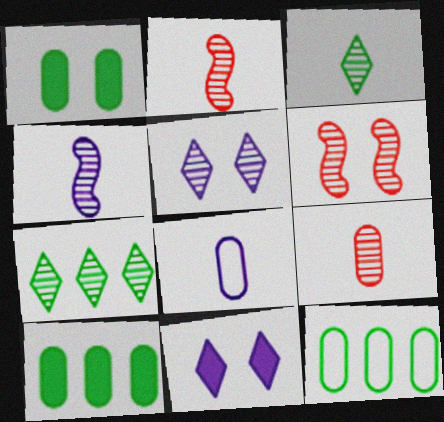[[2, 11, 12], 
[3, 4, 9]]